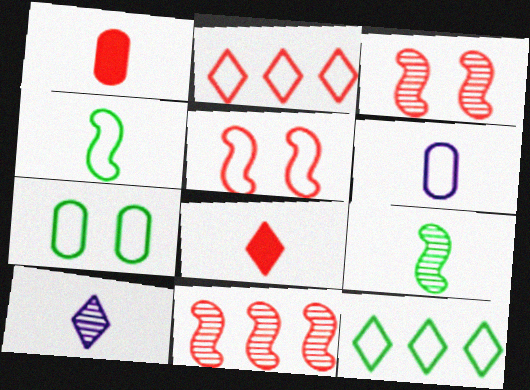[[1, 2, 3], 
[1, 4, 10], 
[4, 7, 12], 
[5, 6, 12], 
[6, 8, 9]]